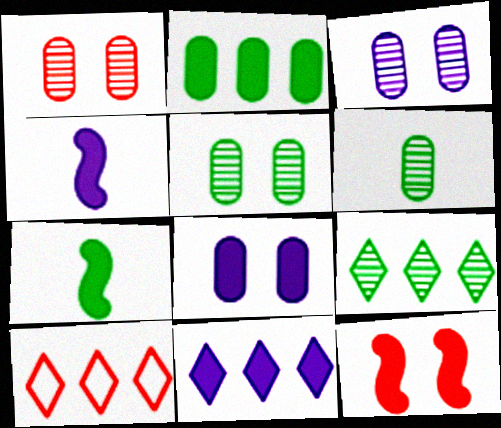[[1, 3, 5], 
[3, 7, 10], 
[4, 5, 10], 
[4, 8, 11], 
[9, 10, 11]]